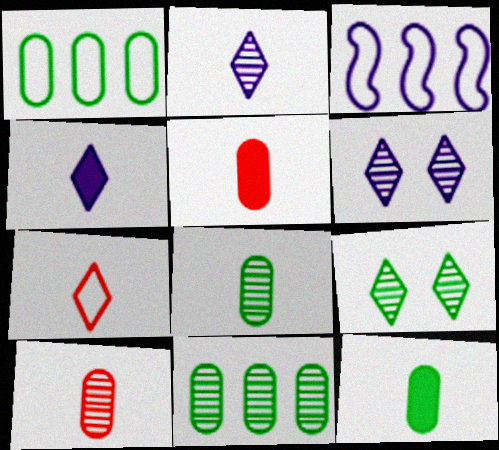[[3, 5, 9]]